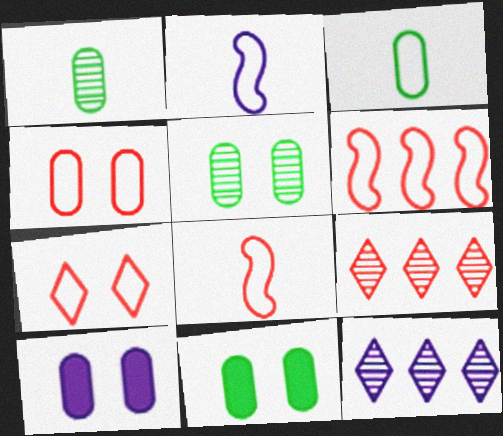[[2, 9, 11], 
[2, 10, 12], 
[4, 5, 10], 
[8, 11, 12]]